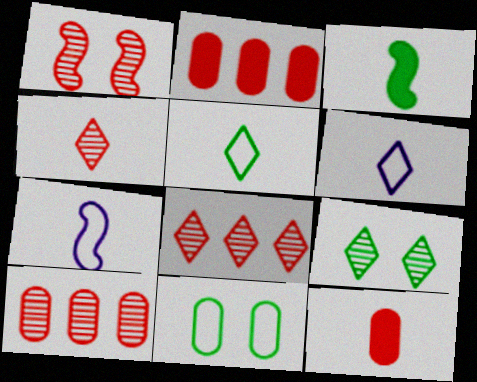[[1, 4, 10], 
[2, 7, 9]]